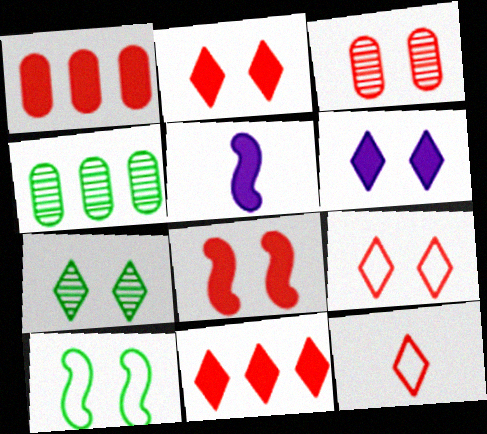[[3, 6, 10], 
[3, 8, 9], 
[4, 5, 9], 
[6, 7, 9]]